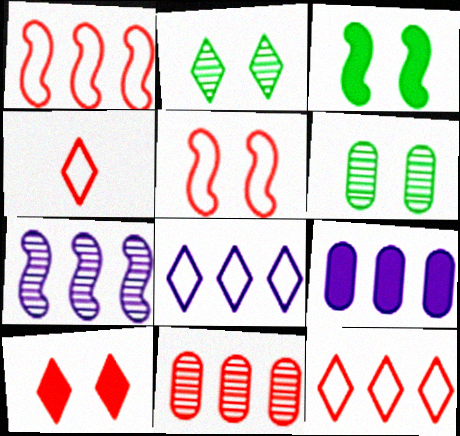[[7, 8, 9]]